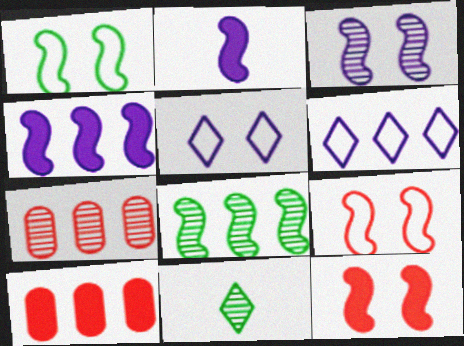[[1, 3, 12], 
[2, 8, 9], 
[3, 7, 11], 
[6, 8, 10]]